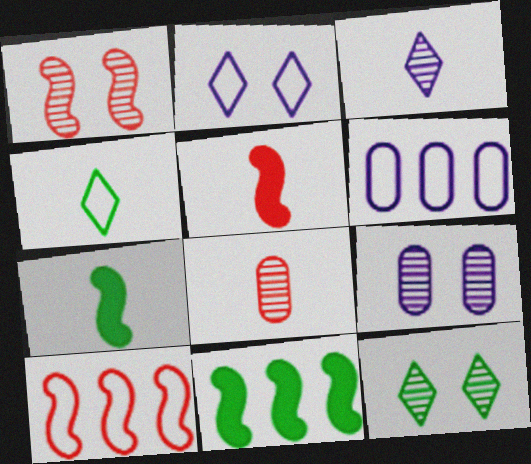[[1, 5, 10], 
[1, 9, 12], 
[2, 8, 11], 
[5, 6, 12]]